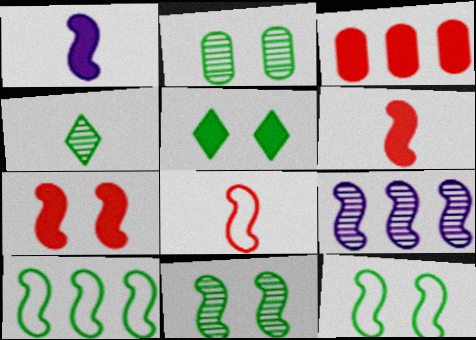[[1, 3, 5], 
[2, 5, 12], 
[6, 9, 12]]